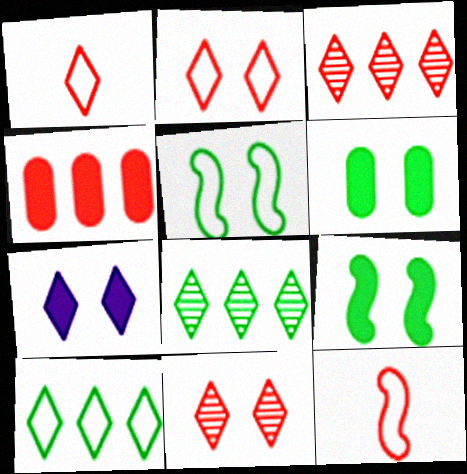[[1, 7, 8], 
[4, 11, 12]]